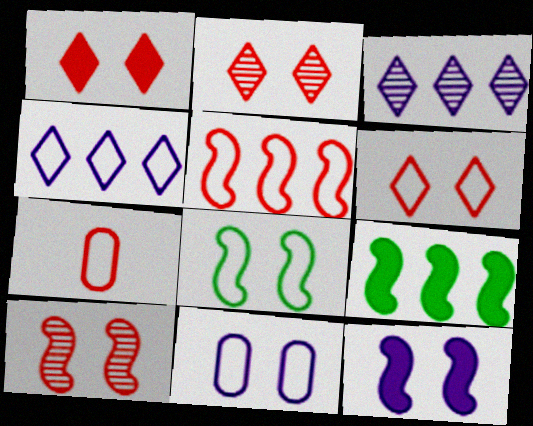[[1, 2, 6], 
[4, 7, 8], 
[5, 6, 7], 
[6, 8, 11], 
[8, 10, 12]]